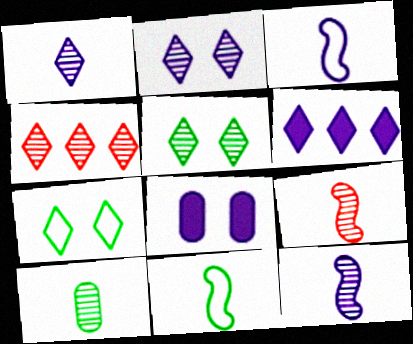[[1, 4, 5], 
[1, 9, 10], 
[4, 8, 11]]